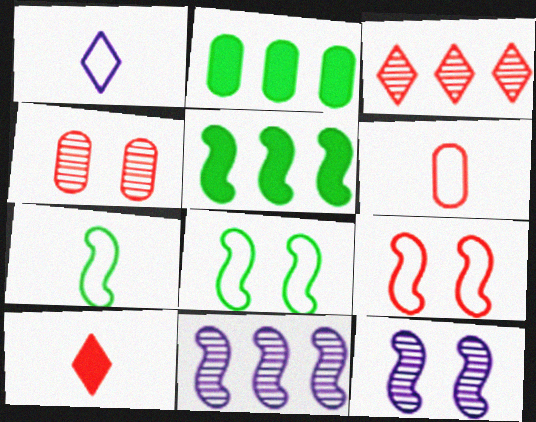[[1, 4, 5], 
[1, 6, 7]]